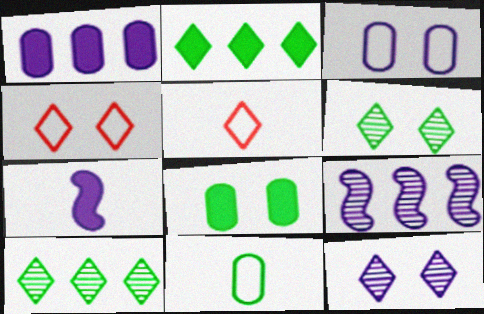[[2, 5, 12], 
[5, 8, 9]]